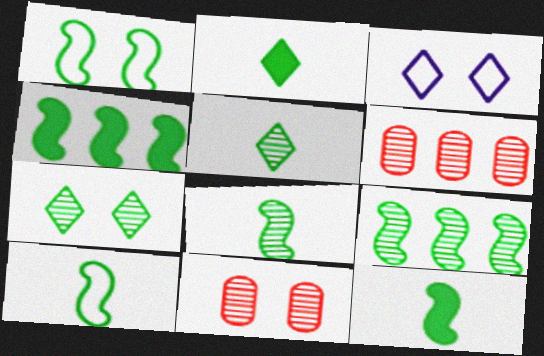[[1, 4, 8], 
[1, 9, 12], 
[3, 6, 12], 
[8, 10, 12]]